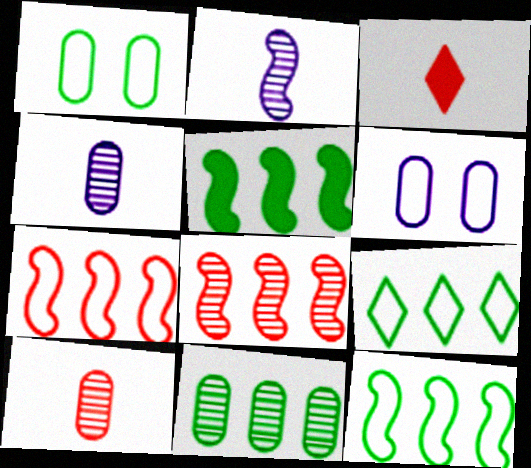[[5, 9, 11]]